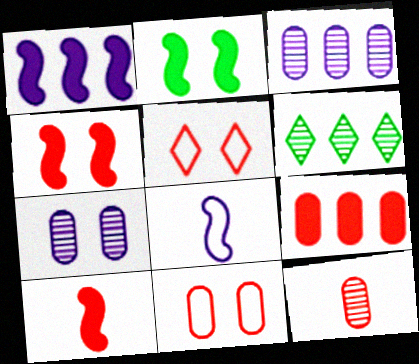[[1, 2, 10], 
[2, 5, 7], 
[9, 11, 12]]